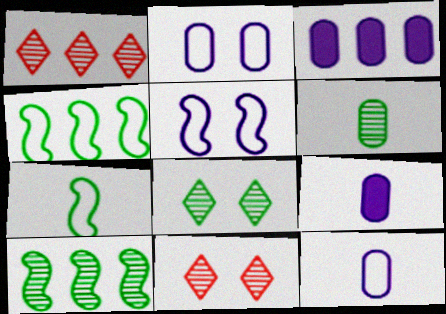[[1, 3, 4], 
[3, 7, 11], 
[4, 9, 11], 
[6, 8, 10]]